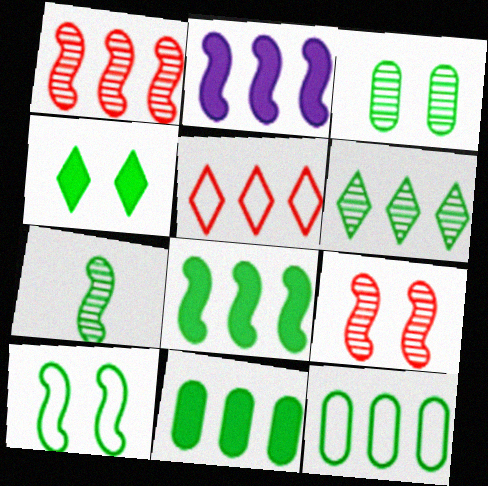[[3, 4, 10], 
[3, 6, 7], 
[4, 7, 12], 
[6, 8, 12], 
[7, 8, 10]]